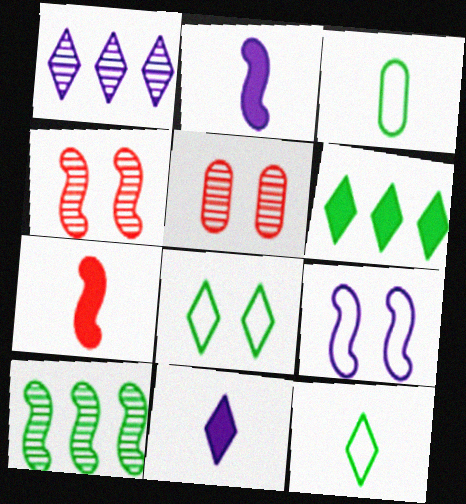[[7, 9, 10]]